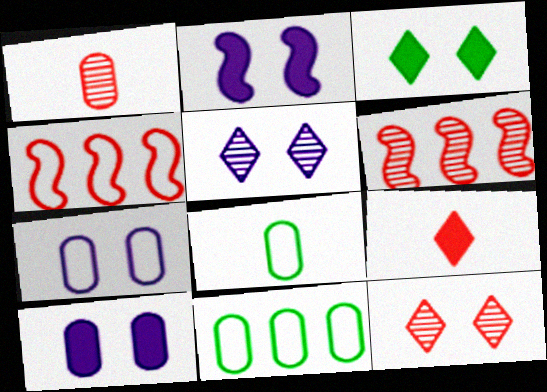[[1, 6, 12], 
[1, 10, 11], 
[2, 5, 7]]